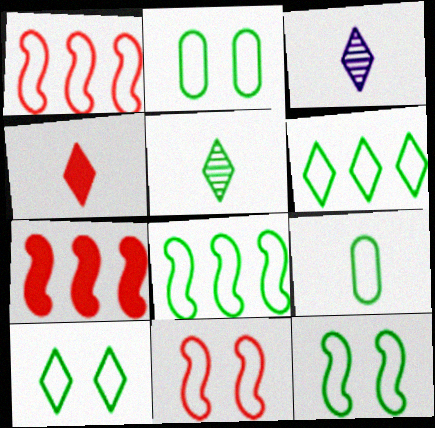[[2, 3, 7], 
[2, 10, 12], 
[6, 9, 12], 
[8, 9, 10]]